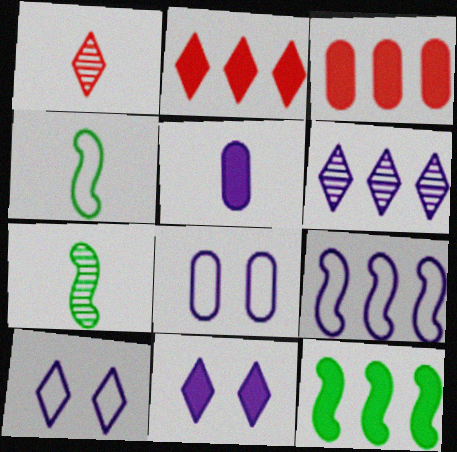[[1, 4, 5], 
[1, 8, 12], 
[2, 7, 8], 
[3, 7, 10]]